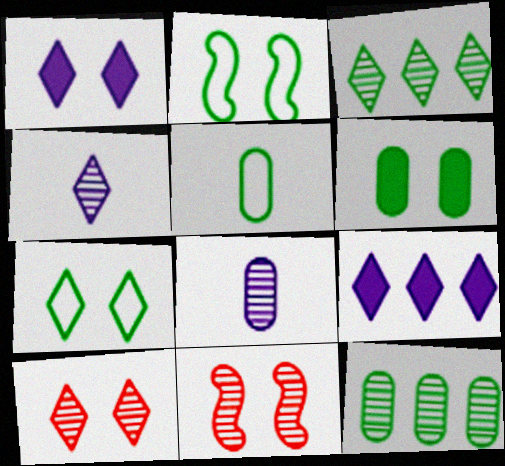[[1, 7, 10], 
[3, 4, 10], 
[3, 8, 11], 
[4, 11, 12], 
[5, 6, 12], 
[5, 9, 11]]